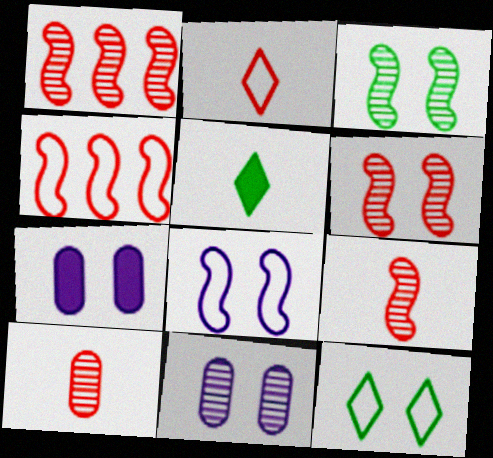[[1, 6, 9], 
[4, 5, 11], 
[6, 7, 12]]